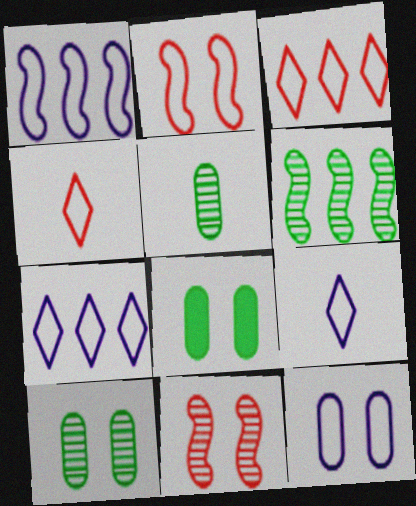[[1, 9, 12]]